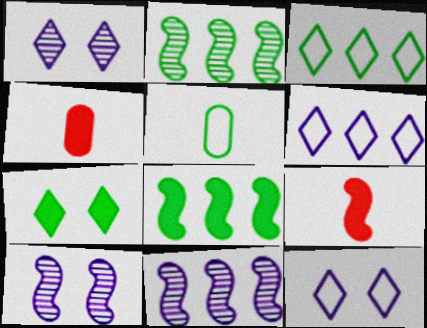[[2, 4, 12], 
[2, 5, 7], 
[3, 4, 10]]